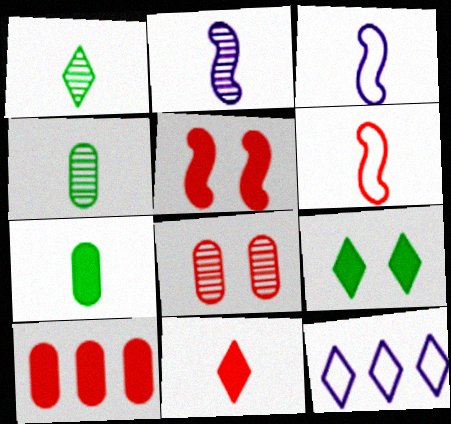[[3, 4, 11], 
[4, 5, 12], 
[5, 10, 11]]